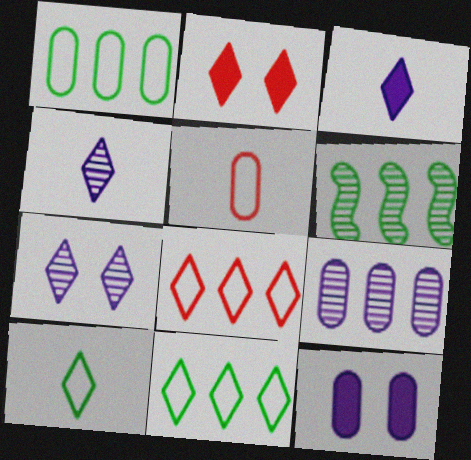[[2, 4, 11]]